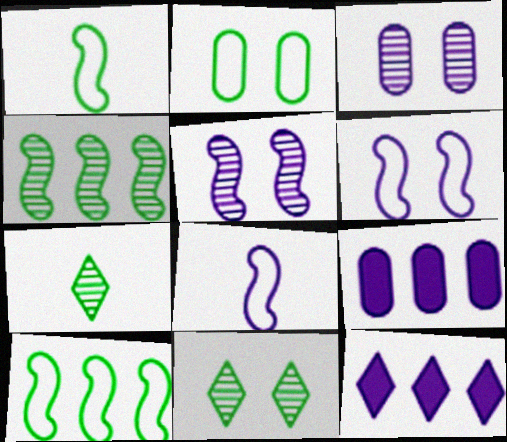[[3, 8, 12]]